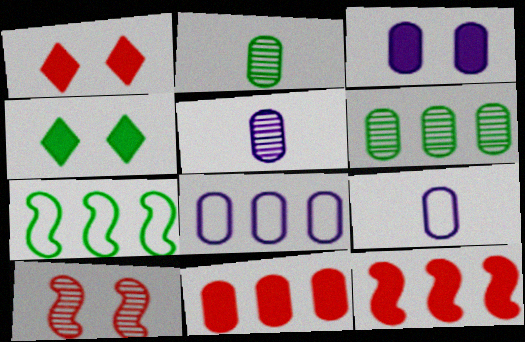[[1, 5, 7], 
[2, 4, 7], 
[3, 5, 8], 
[6, 8, 11]]